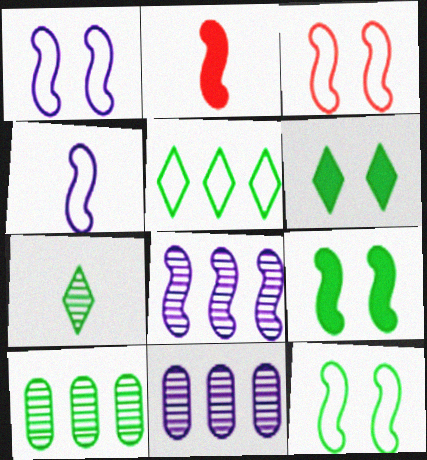[[1, 3, 12], 
[2, 8, 12], 
[5, 6, 7]]